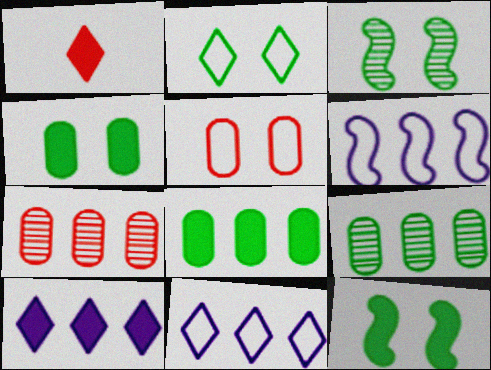[[2, 3, 4]]